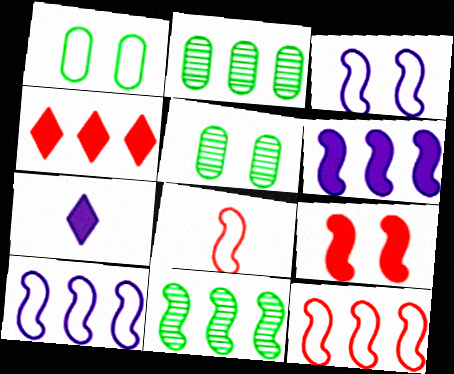[[2, 4, 10], 
[5, 7, 12], 
[6, 11, 12]]